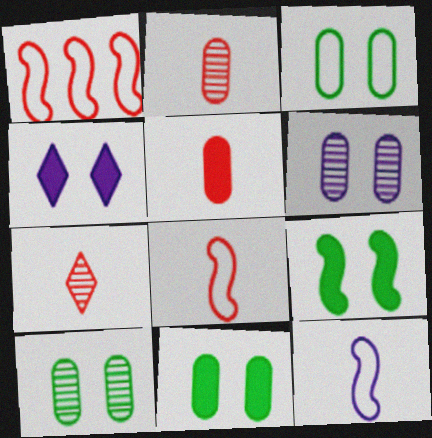[[3, 10, 11], 
[5, 7, 8]]